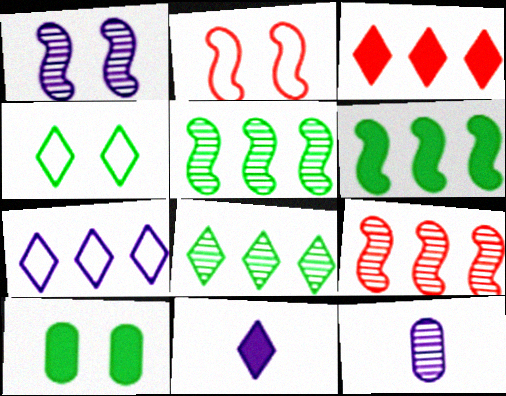[[3, 7, 8]]